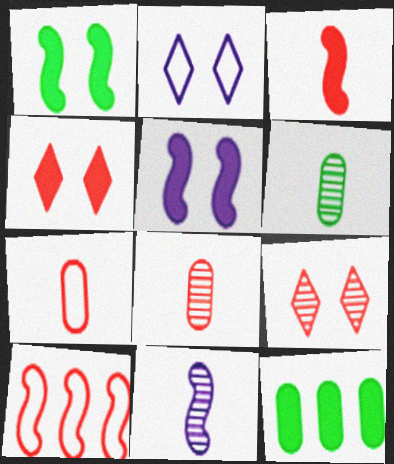[[1, 10, 11], 
[4, 8, 10]]